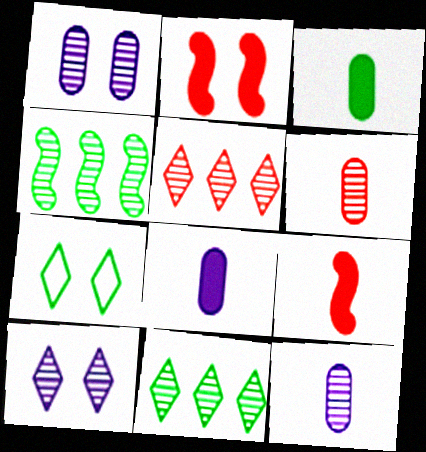[[1, 2, 7], 
[3, 4, 7], 
[4, 6, 10]]